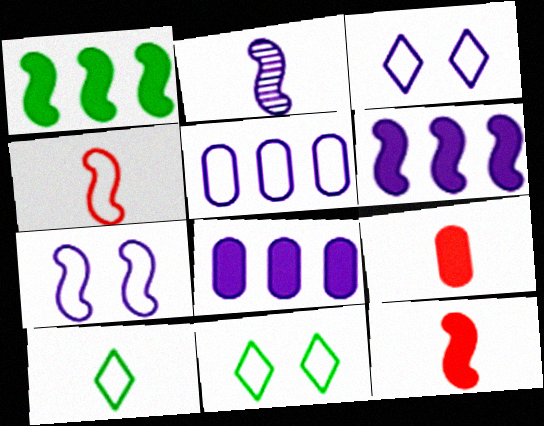[[2, 3, 8], 
[2, 6, 7], 
[2, 9, 10], 
[4, 5, 11]]